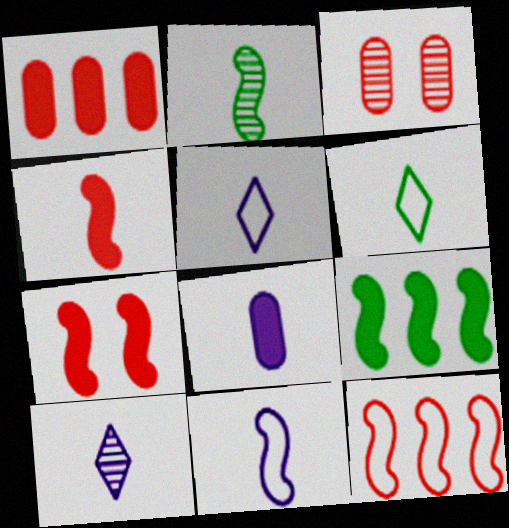[[2, 4, 11], 
[3, 5, 9], 
[8, 10, 11]]